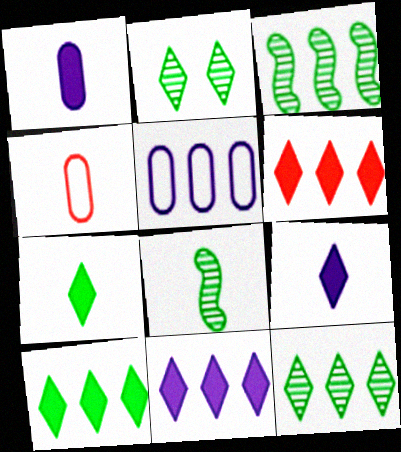[[3, 5, 6], 
[4, 8, 9], 
[6, 10, 11]]